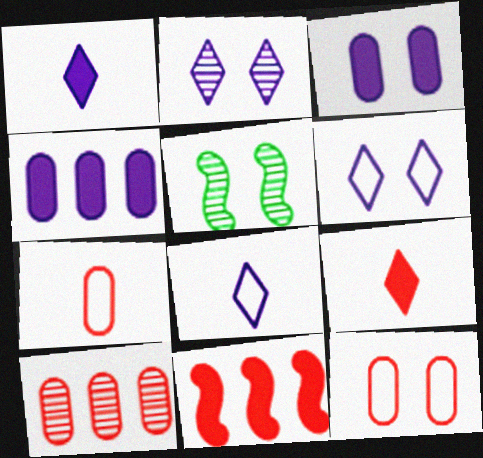[]